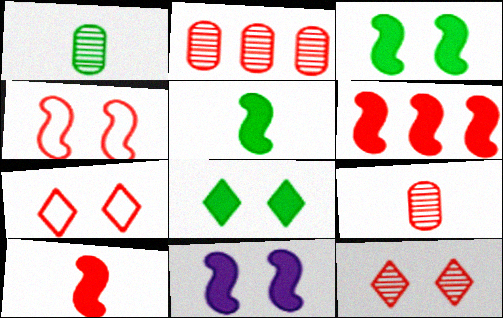[[2, 7, 10], 
[5, 6, 11], 
[6, 7, 9]]